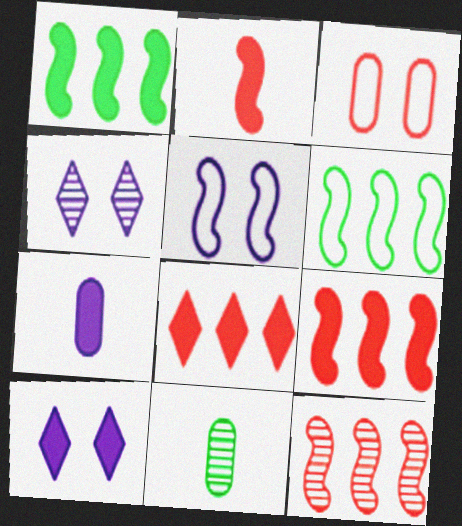[[4, 11, 12], 
[5, 8, 11]]